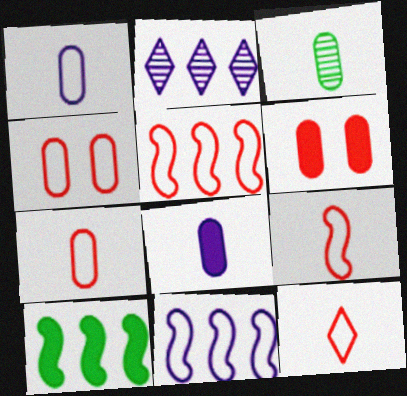[[3, 7, 8], 
[4, 5, 12], 
[7, 9, 12]]